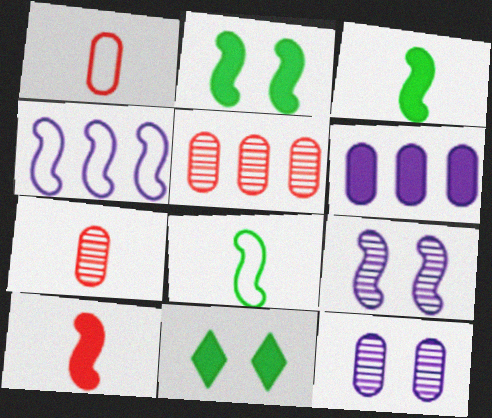[[4, 7, 11], 
[6, 10, 11]]